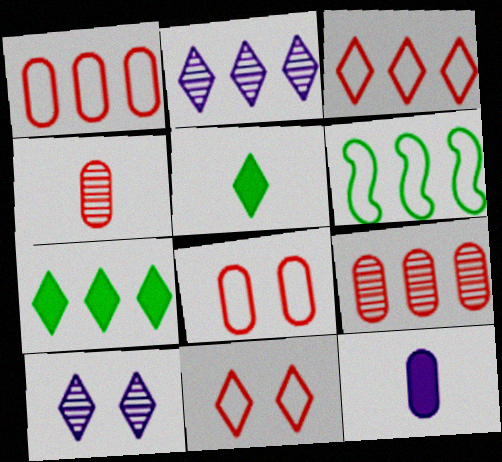[[2, 3, 7], 
[2, 5, 11], 
[3, 5, 10]]